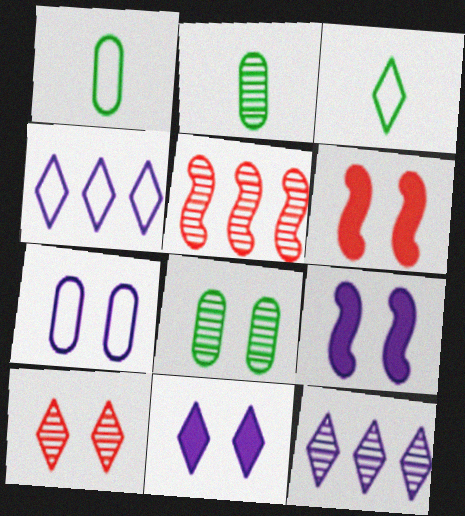[[1, 5, 11], 
[1, 6, 12], 
[2, 4, 6]]